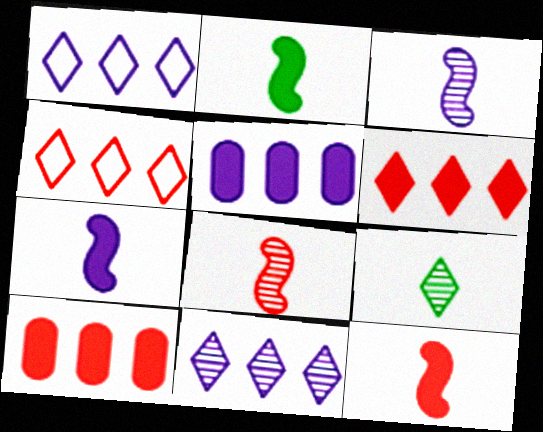[[2, 7, 12]]